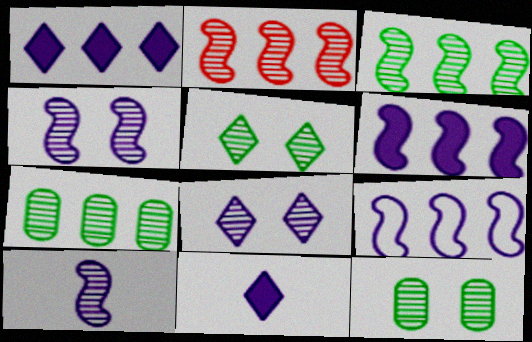[]